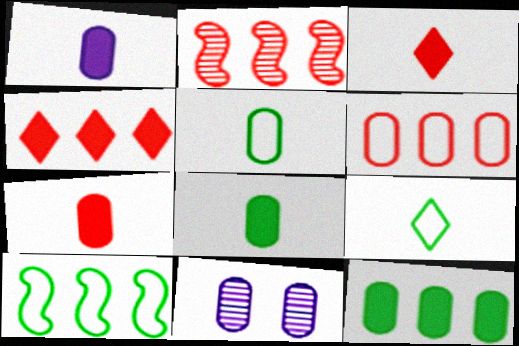[[1, 7, 8], 
[2, 4, 6], 
[3, 10, 11], 
[6, 8, 11]]